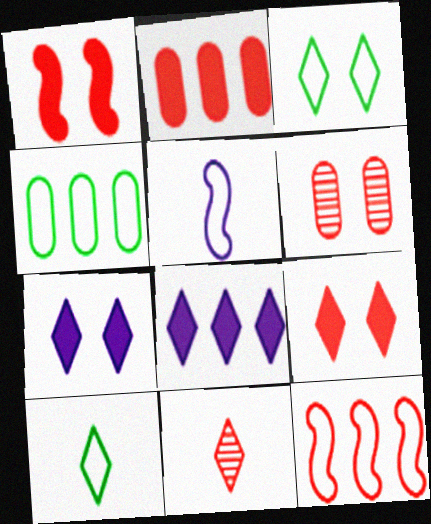[[3, 8, 11]]